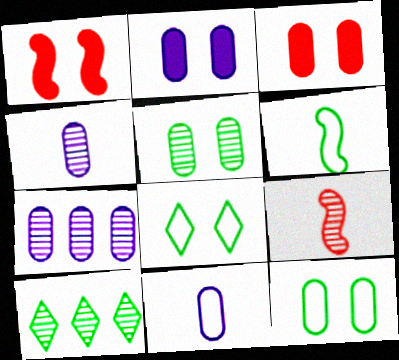[[1, 10, 11], 
[2, 7, 11]]